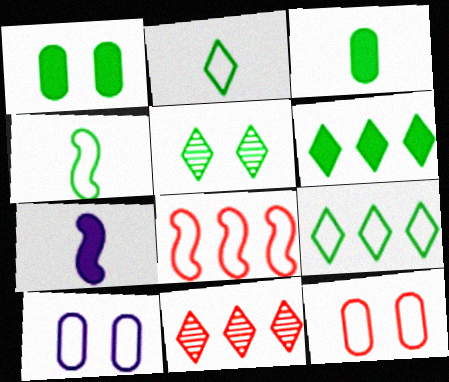[[2, 5, 6], 
[2, 8, 10]]